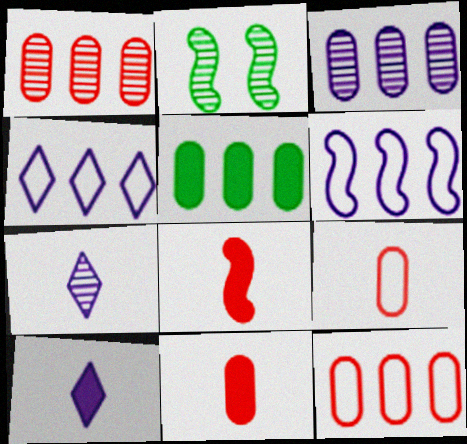[[1, 2, 7], 
[2, 4, 11], 
[2, 6, 8], 
[2, 10, 12], 
[3, 5, 12]]